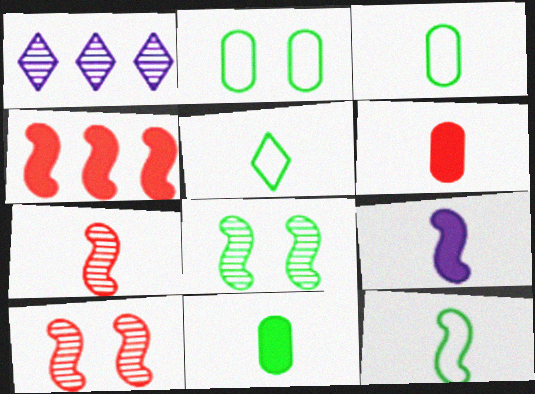[[3, 5, 12], 
[7, 9, 12]]